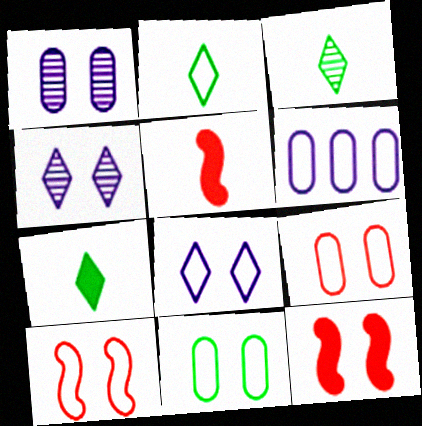[[2, 3, 7], 
[2, 6, 10], 
[3, 6, 12], 
[4, 11, 12], 
[8, 10, 11]]